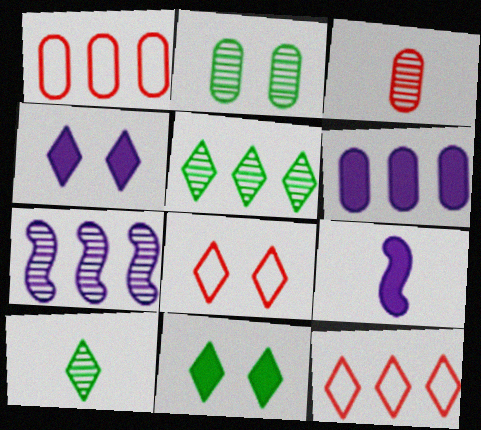[[2, 9, 12], 
[4, 6, 9], 
[4, 10, 12]]